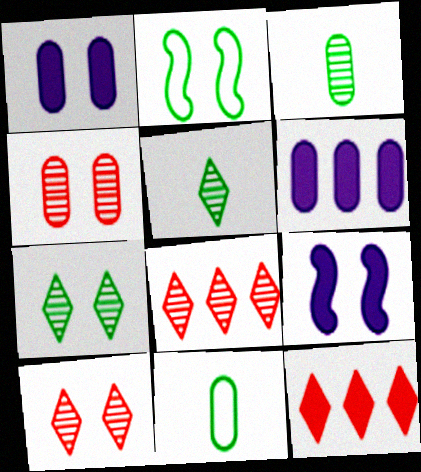[[1, 2, 10], 
[4, 6, 11], 
[8, 9, 11]]